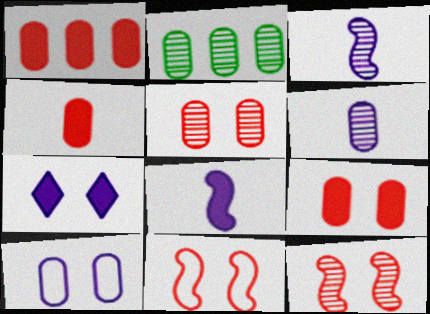[[1, 4, 9], 
[2, 4, 10], 
[2, 5, 6]]